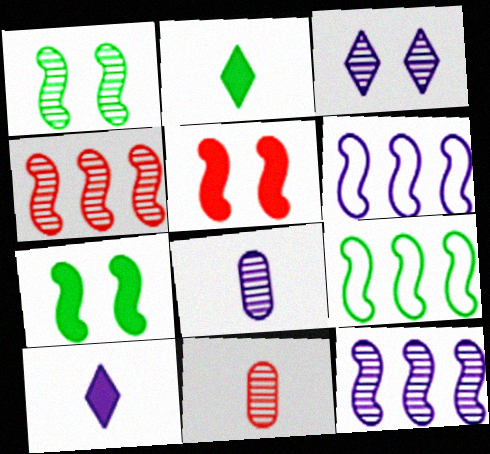[[3, 8, 12]]